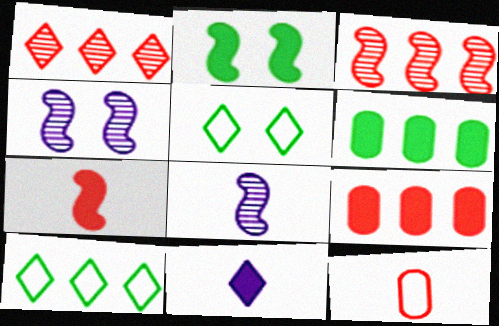[[1, 5, 11], 
[2, 9, 11], 
[5, 8, 9]]